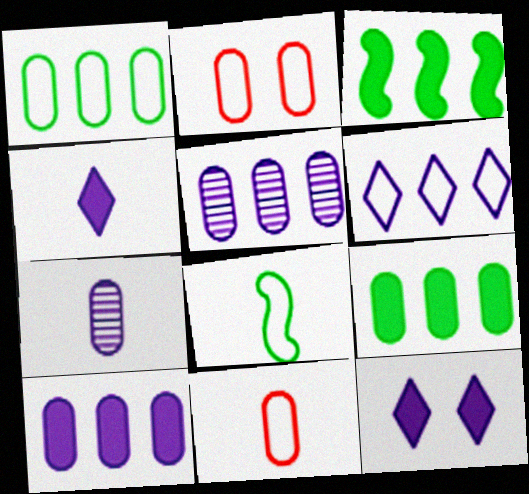[[2, 6, 8], 
[2, 7, 9]]